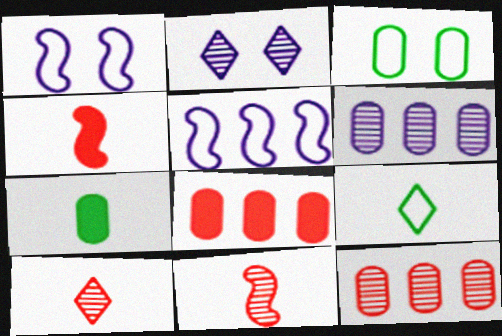[]